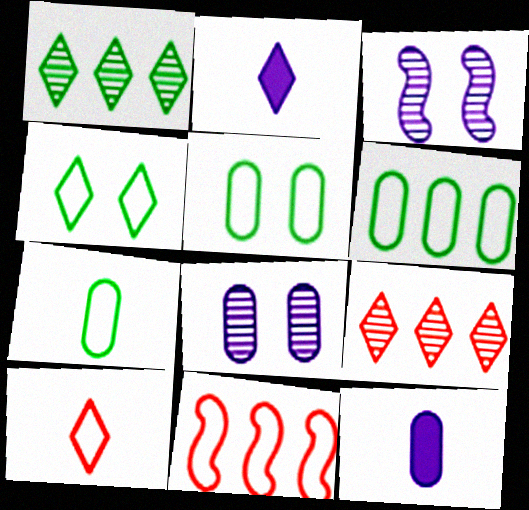[[2, 4, 9], 
[5, 6, 7]]